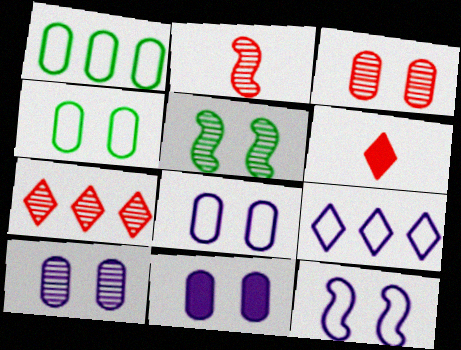[[2, 3, 7], 
[3, 4, 11], 
[8, 10, 11]]